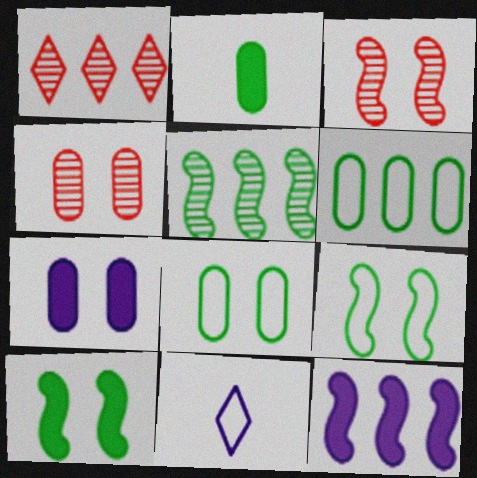[[1, 6, 12], 
[4, 7, 8]]